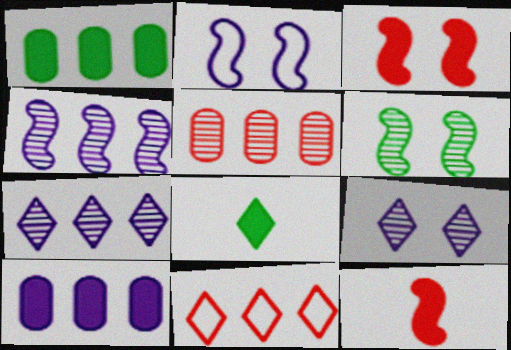[[1, 4, 11], 
[2, 3, 6], 
[2, 5, 8], 
[3, 8, 10], 
[8, 9, 11]]